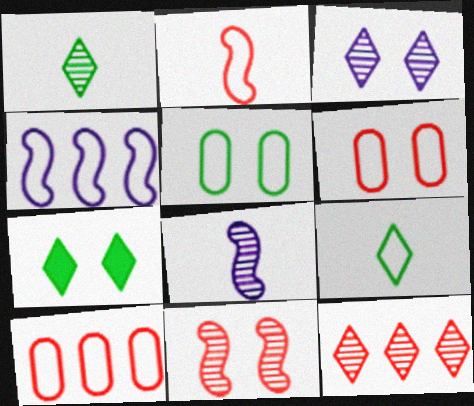[[1, 3, 12], 
[4, 6, 9], 
[7, 8, 10]]